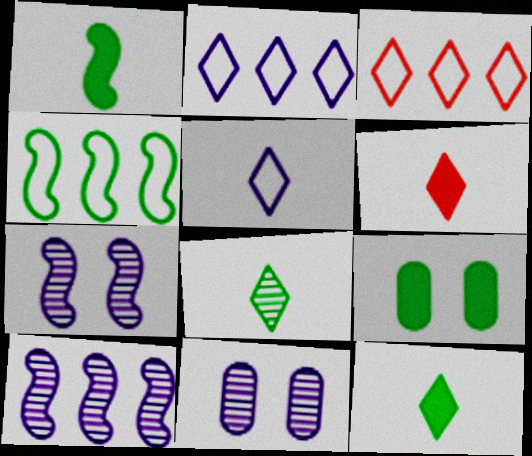[[1, 3, 11], 
[4, 6, 11], 
[4, 8, 9], 
[5, 6, 8]]